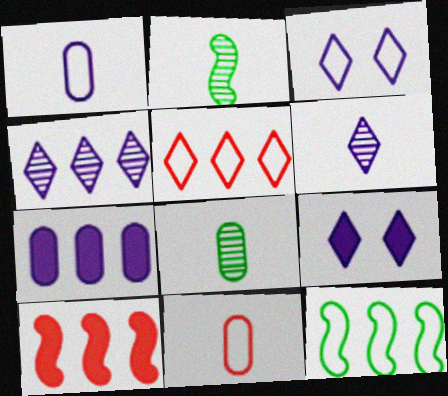[[3, 8, 10], 
[3, 11, 12]]